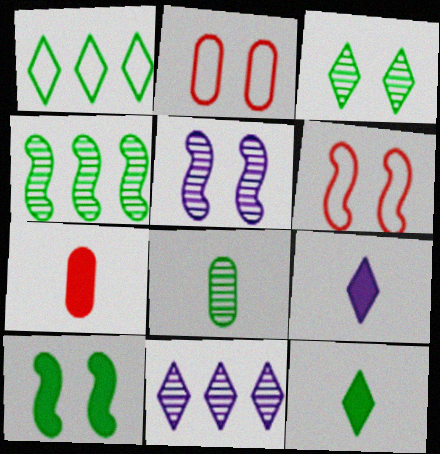[[1, 3, 12], 
[1, 5, 7], 
[1, 8, 10], 
[2, 4, 9], 
[3, 4, 8], 
[5, 6, 10]]